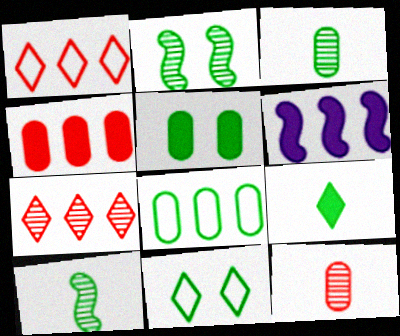[[2, 5, 11], 
[2, 8, 9], 
[3, 5, 8], 
[6, 7, 8], 
[6, 11, 12]]